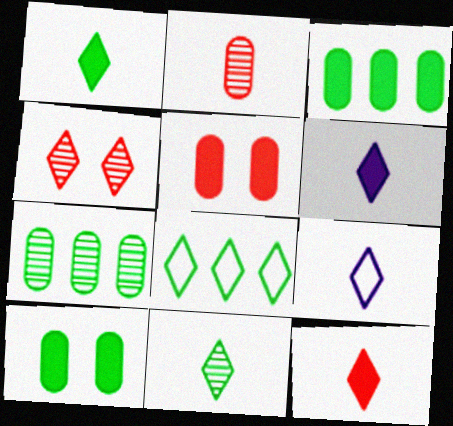[[1, 6, 12], 
[4, 6, 8], 
[9, 11, 12]]